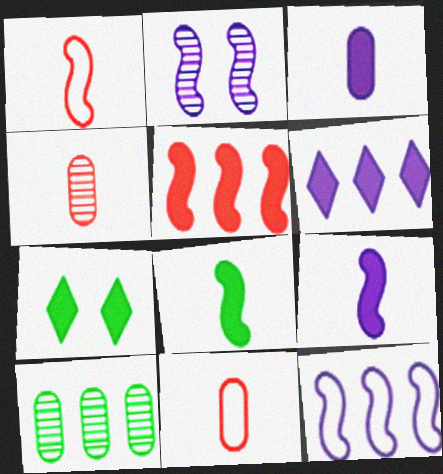[[2, 9, 12], 
[3, 5, 7], 
[4, 7, 12]]